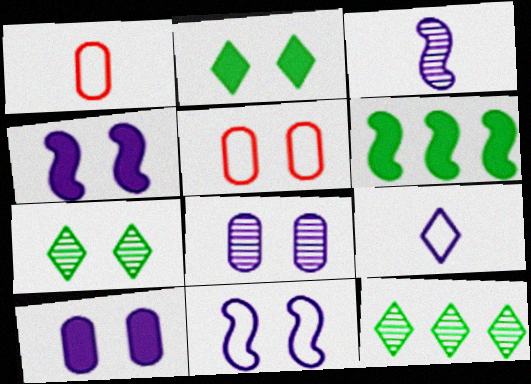[[1, 4, 12], 
[4, 5, 7]]